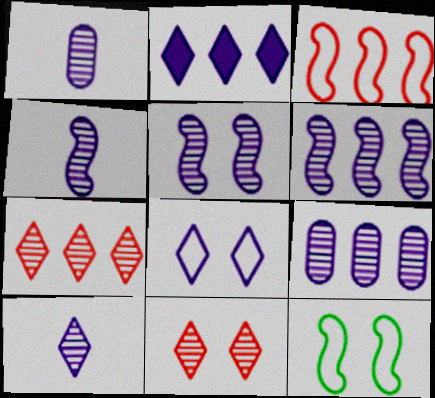[[1, 4, 10], 
[2, 8, 10], 
[4, 5, 6], 
[5, 9, 10]]